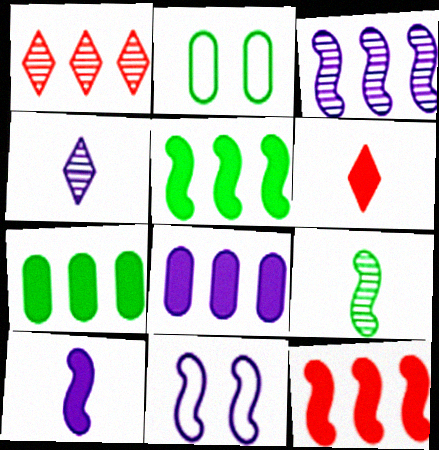[[1, 2, 10], 
[2, 3, 6], 
[2, 4, 12], 
[3, 10, 11], 
[4, 8, 11], 
[9, 11, 12]]